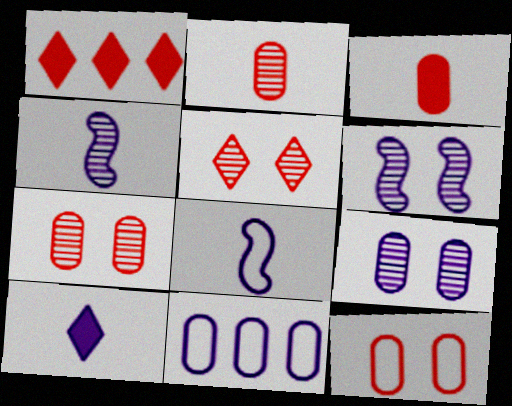[[6, 10, 11]]